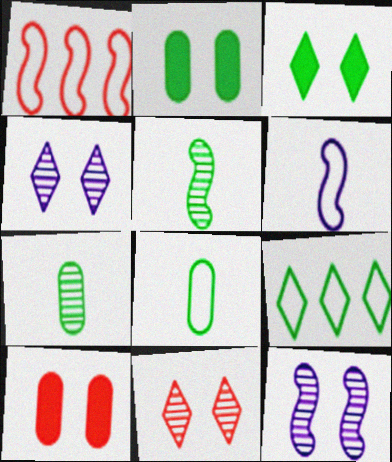[[2, 5, 9]]